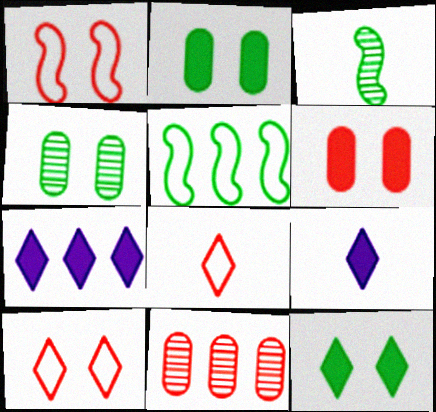[[5, 7, 11]]